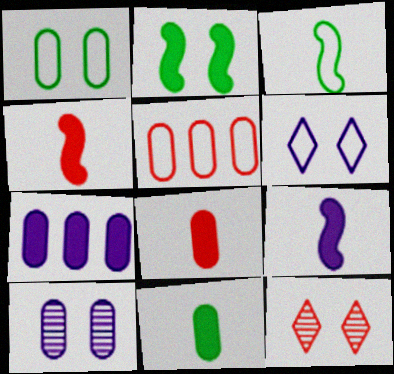[[3, 5, 6], 
[3, 7, 12], 
[4, 5, 12], 
[5, 10, 11]]